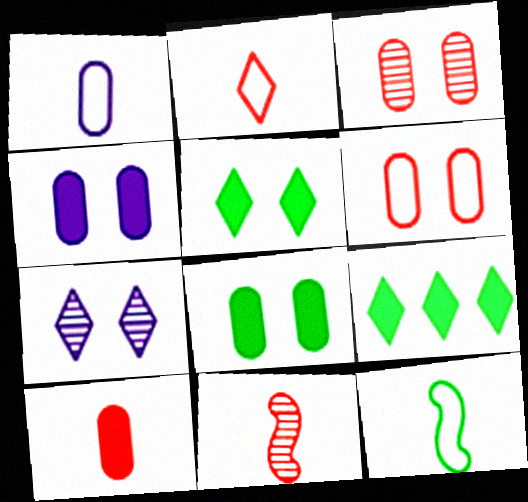[[1, 2, 12], 
[2, 7, 9], 
[2, 10, 11]]